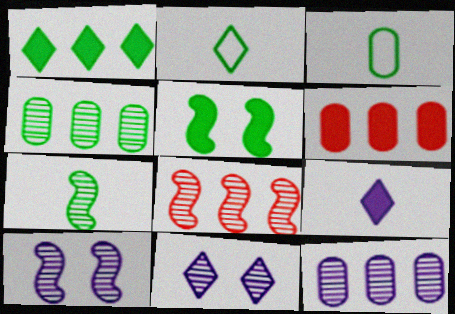[[2, 4, 5], 
[2, 6, 10], 
[5, 6, 9], 
[7, 8, 10]]